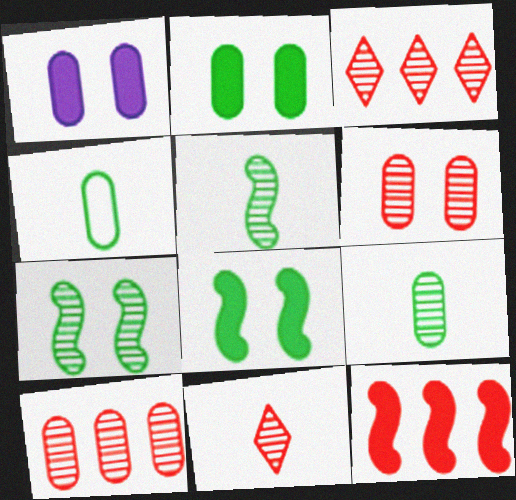[[1, 4, 10]]